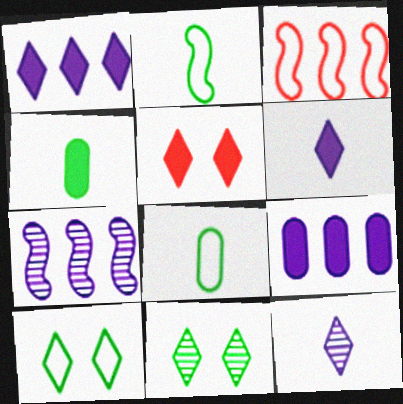[[5, 7, 8]]